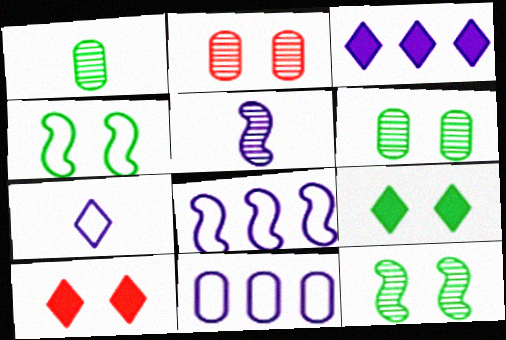[[1, 8, 10], 
[4, 6, 9]]